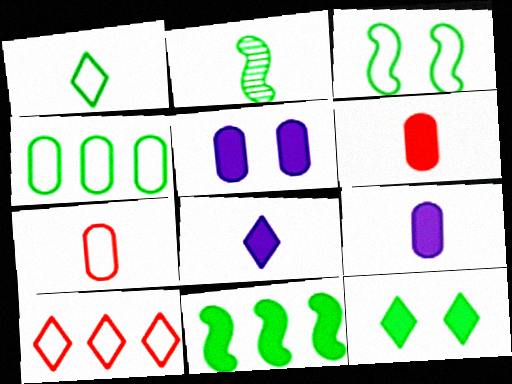[[1, 3, 4], 
[2, 3, 11], 
[2, 4, 12], 
[2, 5, 10], 
[2, 7, 8]]